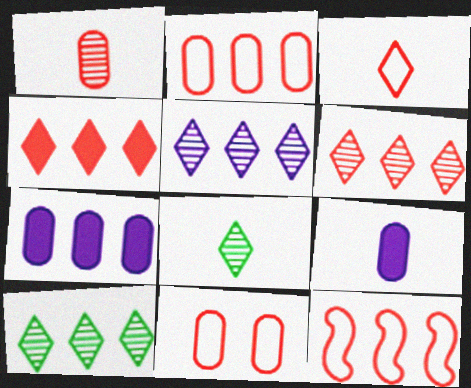[[3, 11, 12], 
[5, 6, 10], 
[7, 10, 12]]